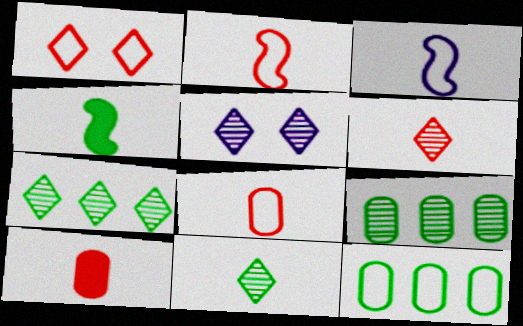[[1, 3, 12], 
[2, 6, 10], 
[3, 10, 11], 
[5, 6, 7]]